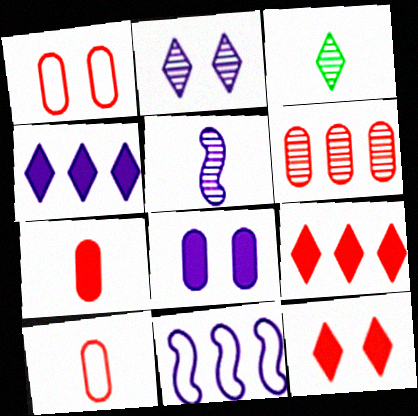[[1, 6, 7]]